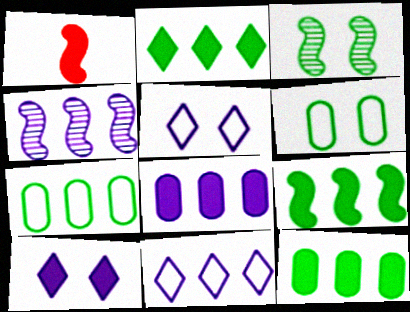[[1, 10, 12], 
[2, 9, 12], 
[4, 8, 11]]